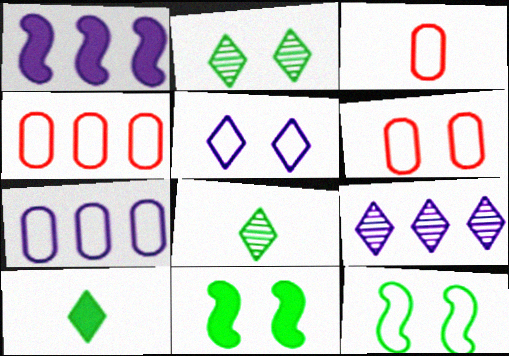[[1, 2, 3], 
[1, 6, 8], 
[1, 7, 9], 
[3, 4, 6], 
[3, 9, 11], 
[5, 6, 12]]